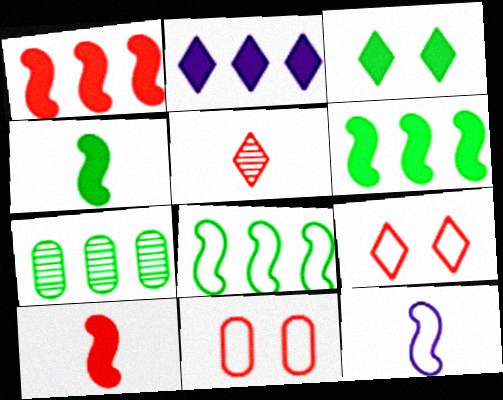[[1, 5, 11]]